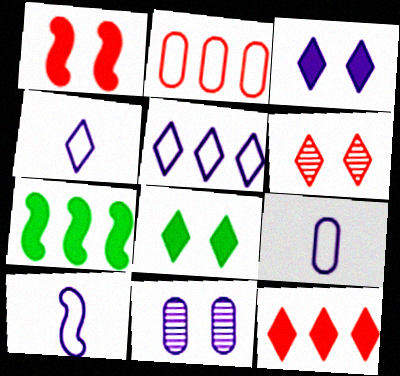[[4, 9, 10], 
[6, 7, 9]]